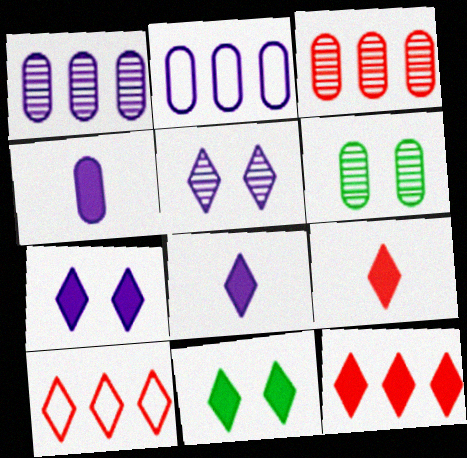[[8, 11, 12]]